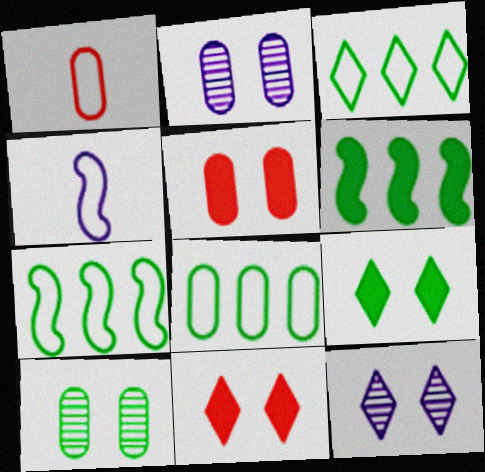[[1, 6, 12], 
[3, 7, 8]]